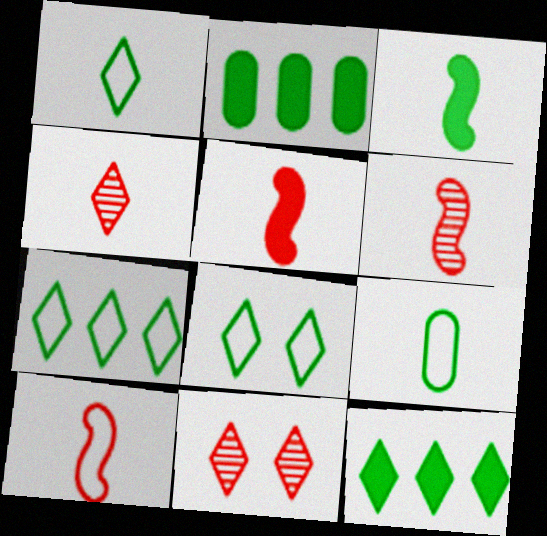[[1, 7, 8], 
[5, 6, 10]]